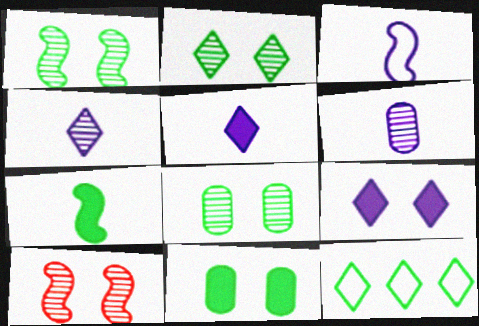[[1, 2, 8], 
[3, 5, 6], 
[7, 8, 12]]